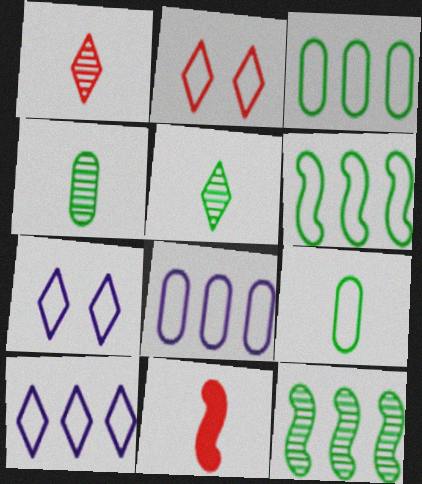[]